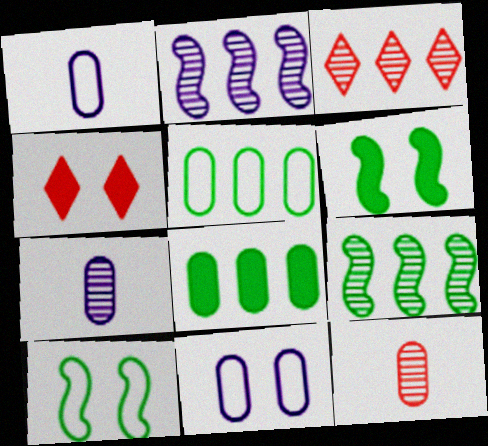[[1, 3, 6], 
[1, 4, 9], 
[8, 11, 12]]